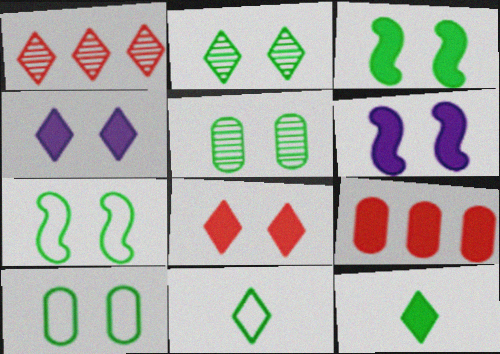[[1, 4, 11], 
[2, 3, 10], 
[6, 9, 12]]